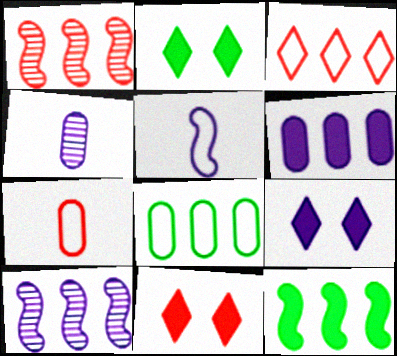[[1, 7, 11], 
[2, 7, 10], 
[2, 9, 11]]